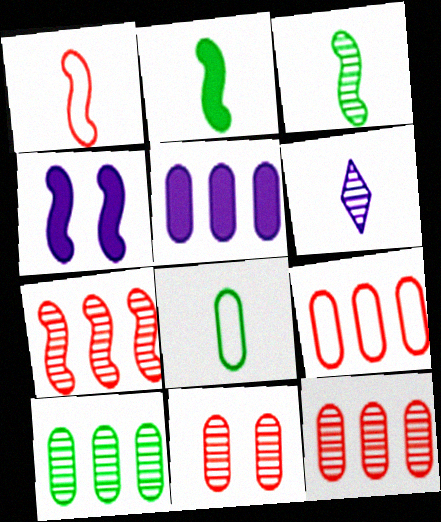[[5, 8, 11], 
[5, 9, 10]]